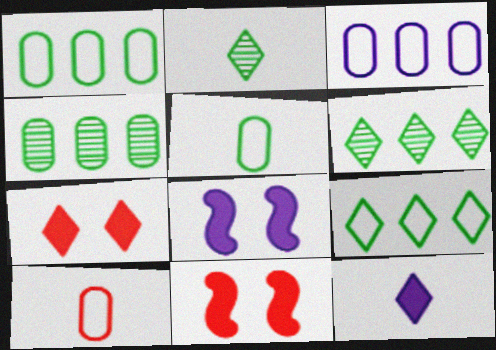[[2, 3, 11], 
[6, 8, 10]]